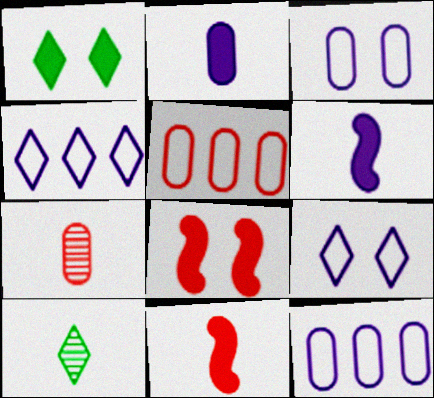[[8, 10, 12]]